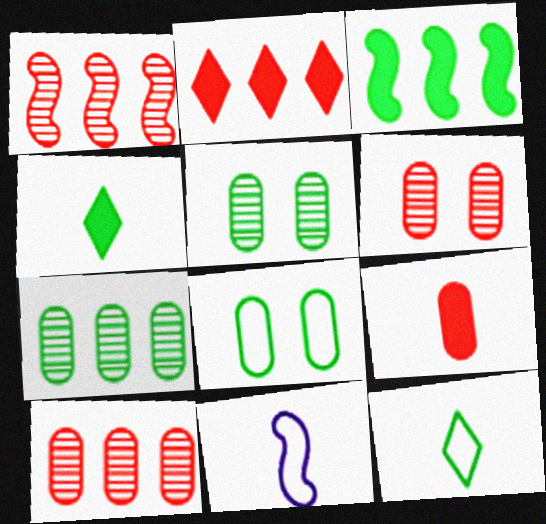[[2, 5, 11], 
[3, 5, 12]]